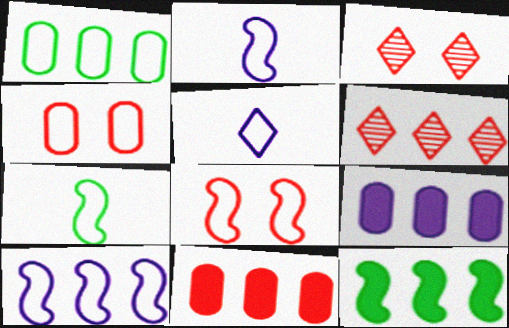[[1, 5, 8], 
[3, 7, 9], 
[7, 8, 10]]